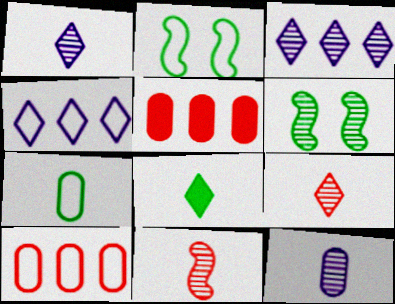[[1, 2, 5]]